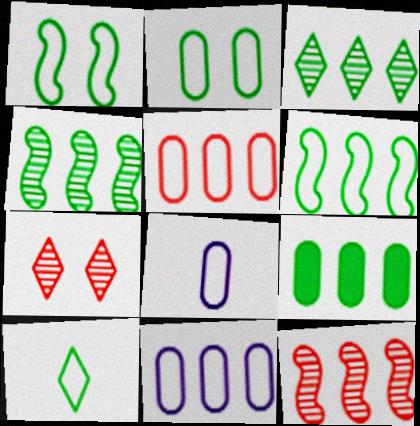[[2, 5, 8], 
[2, 6, 10], 
[3, 6, 9]]